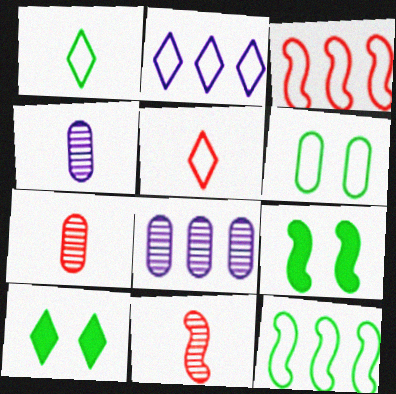[[1, 6, 12], 
[2, 7, 9], 
[3, 4, 10], 
[5, 8, 9]]